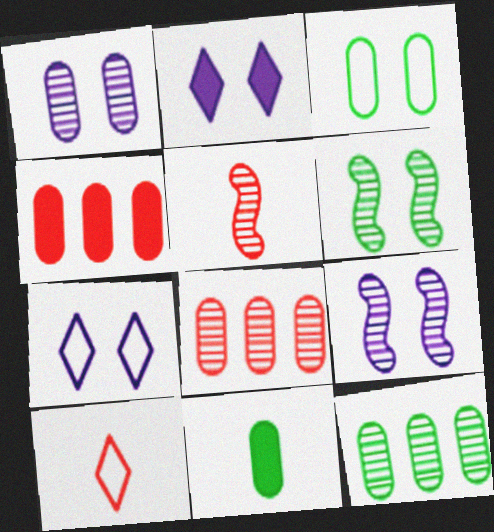[[3, 11, 12]]